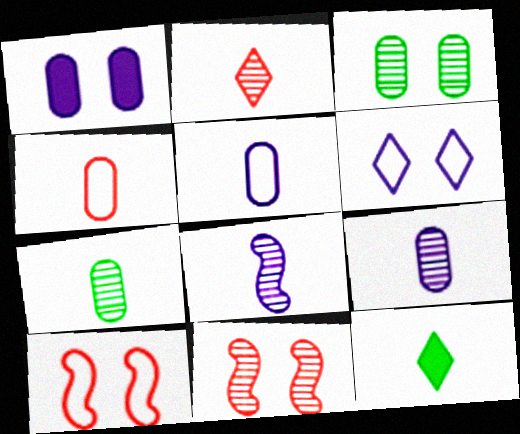[[2, 7, 8], 
[4, 8, 12]]